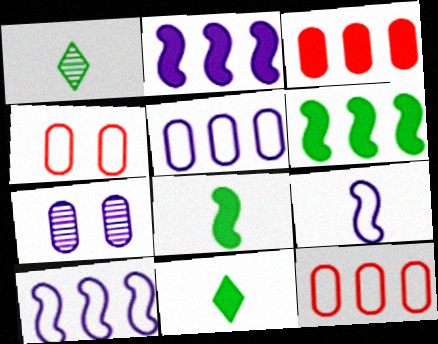[[1, 2, 4]]